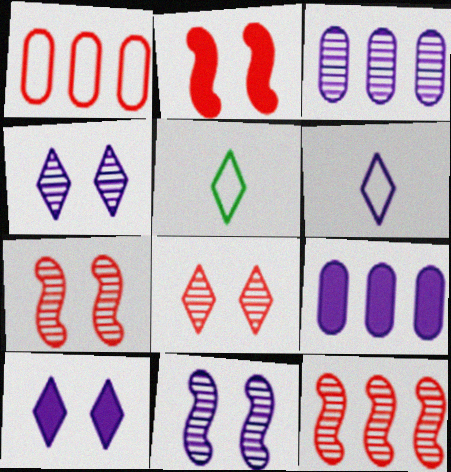[[2, 3, 5], 
[5, 7, 9], 
[6, 9, 11]]